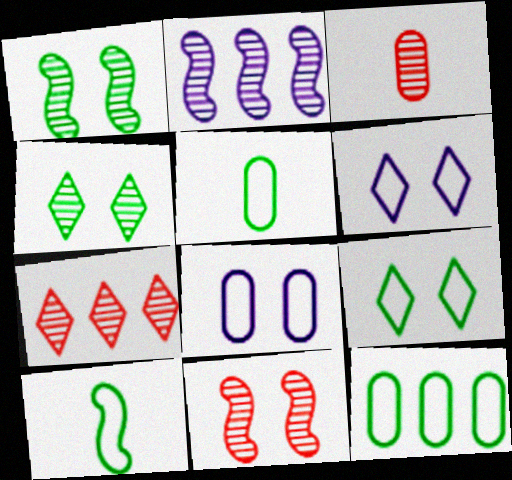[[2, 3, 4], 
[3, 7, 11], 
[9, 10, 12]]